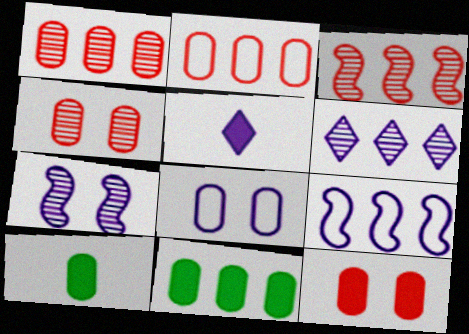[[1, 8, 10]]